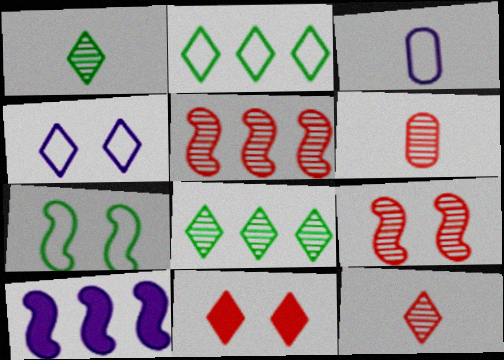[]